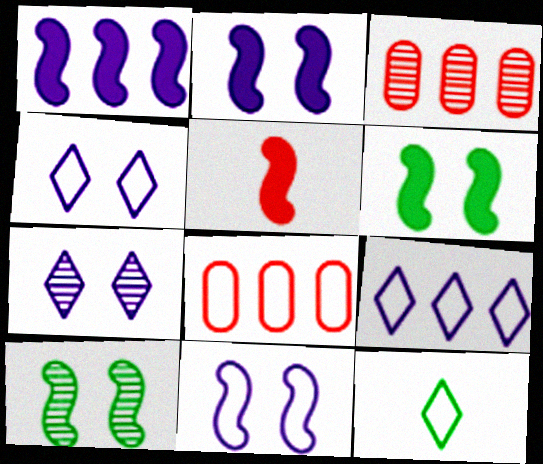[[1, 5, 6], 
[2, 3, 12], 
[8, 11, 12]]